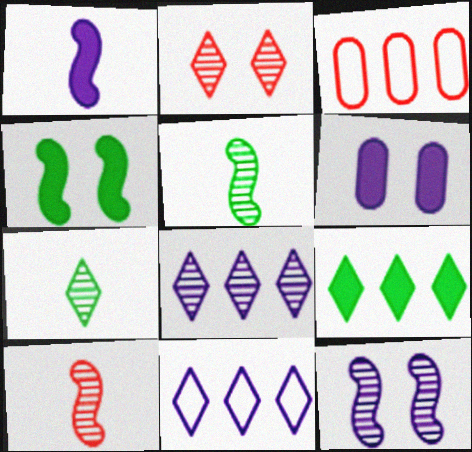[[2, 7, 8]]